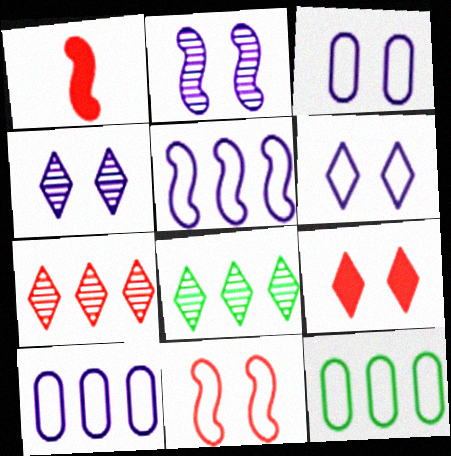[[1, 3, 8], 
[1, 4, 12]]